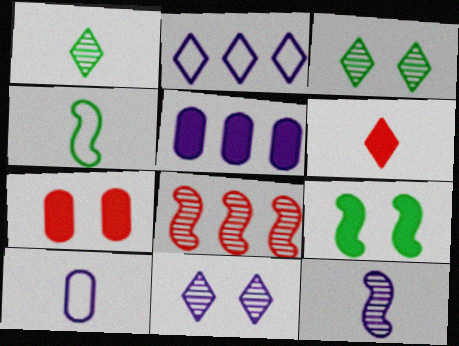[[2, 3, 6], 
[5, 6, 9]]